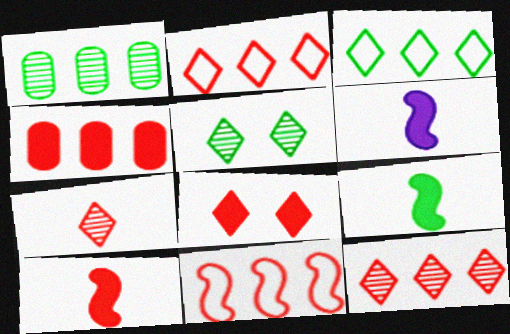[[2, 7, 8], 
[4, 8, 10], 
[4, 11, 12], 
[6, 9, 10]]